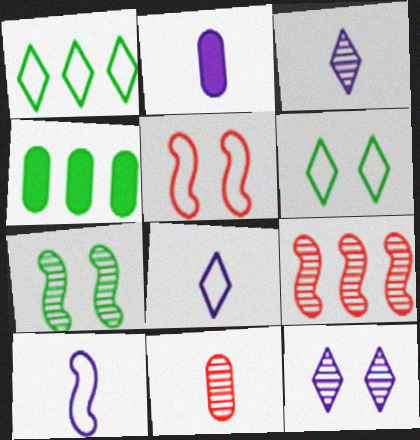[[2, 3, 10], 
[2, 6, 9], 
[3, 4, 5]]